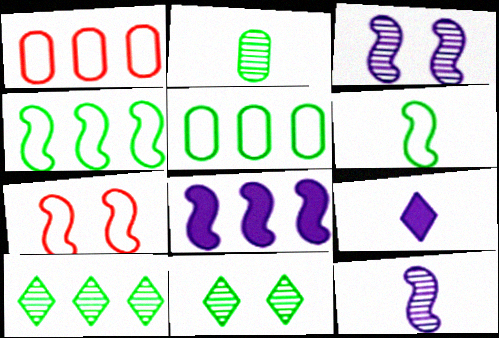[[1, 8, 10]]